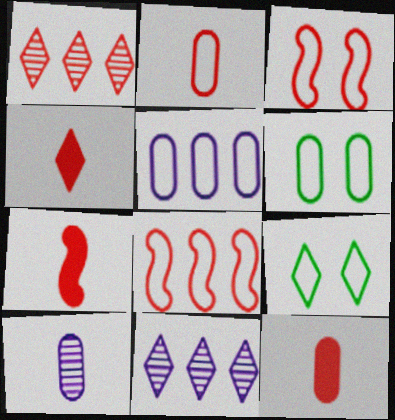[[1, 3, 12], 
[2, 5, 6], 
[4, 7, 12], 
[4, 9, 11], 
[6, 7, 11]]